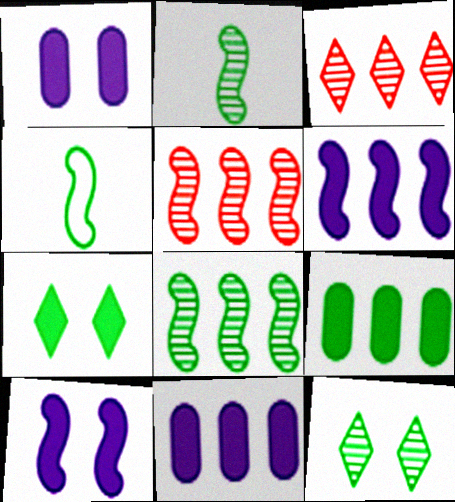[[1, 3, 4], 
[4, 5, 10], 
[4, 9, 12]]